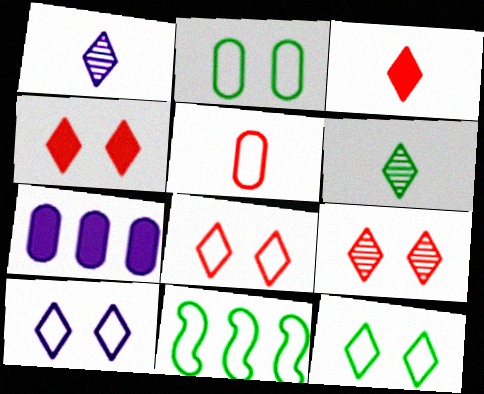[[4, 8, 9], 
[5, 10, 11], 
[8, 10, 12]]